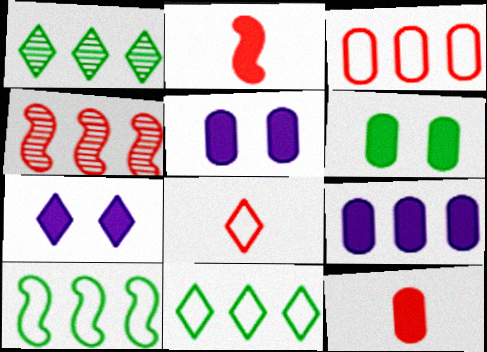[[1, 7, 8], 
[4, 9, 11], 
[6, 9, 12]]